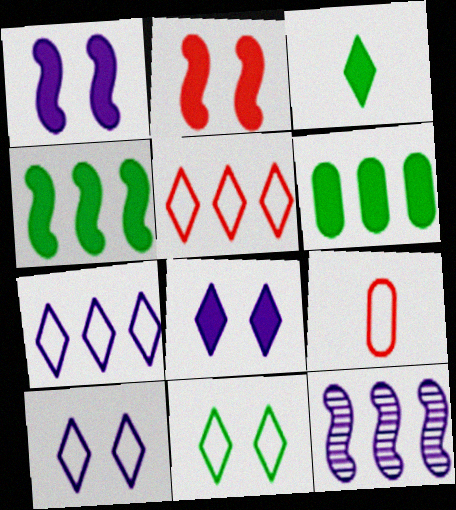[[5, 6, 12]]